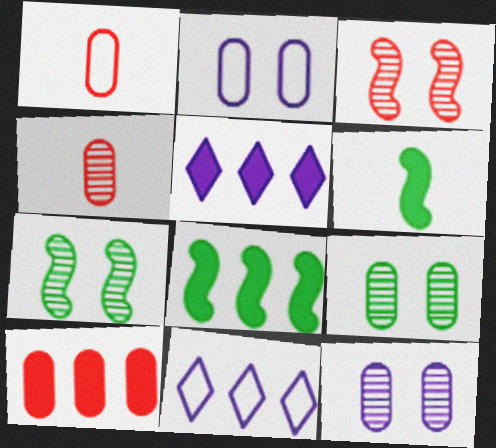[[1, 5, 7], 
[5, 8, 10]]